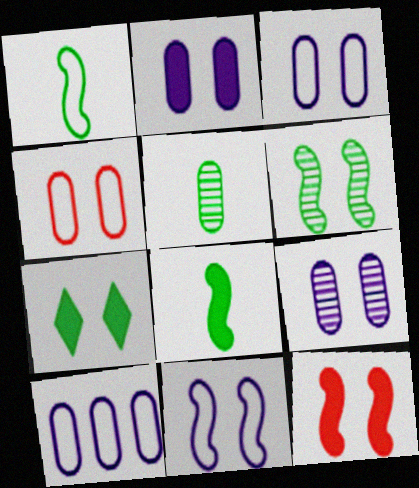[[2, 3, 9], 
[2, 7, 12], 
[6, 11, 12]]